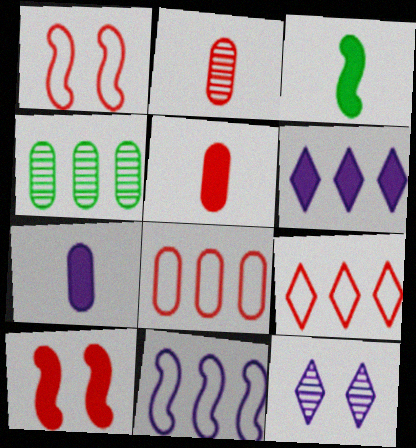[[2, 9, 10], 
[3, 8, 12], 
[7, 11, 12]]